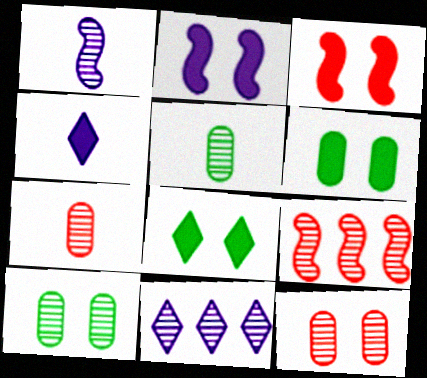[]